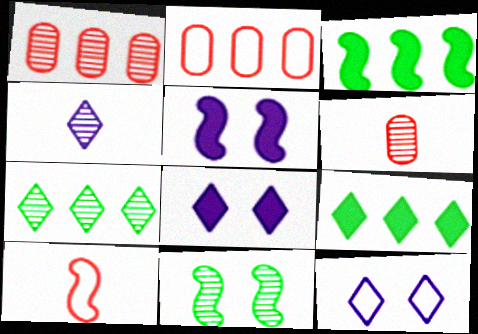[[1, 4, 11], 
[3, 6, 12]]